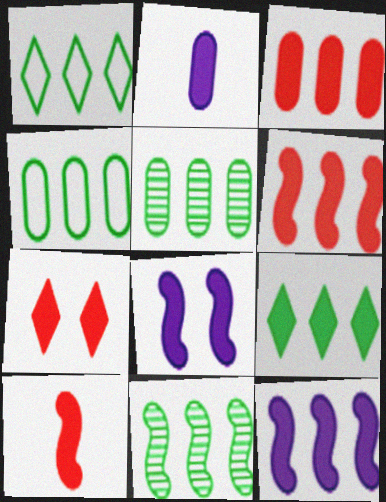[[3, 7, 10], 
[3, 9, 12], 
[4, 9, 11]]